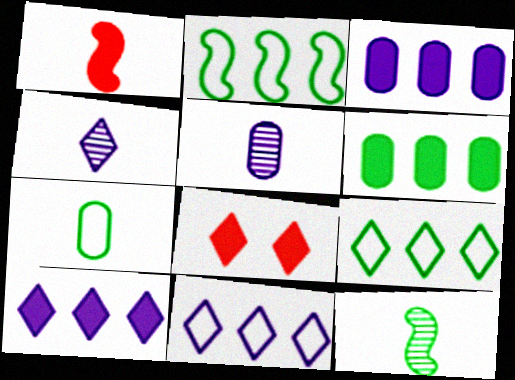[[1, 4, 7], 
[2, 5, 8], 
[4, 8, 9]]